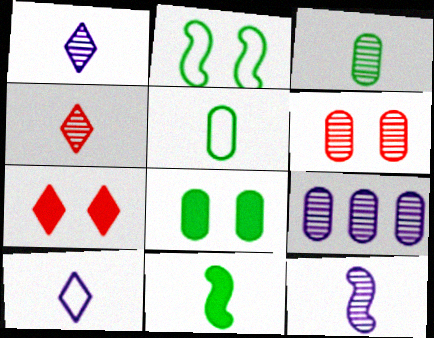[[3, 4, 12], 
[3, 6, 9]]